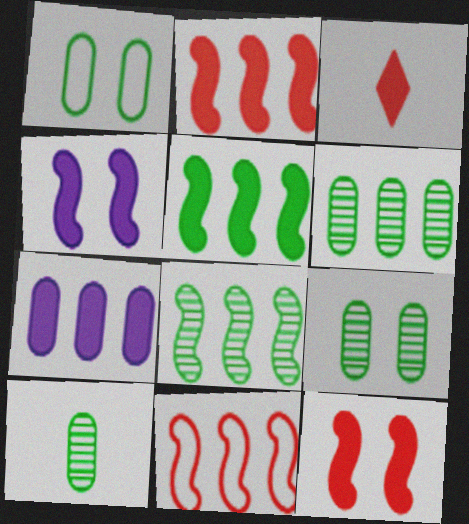[[6, 9, 10]]